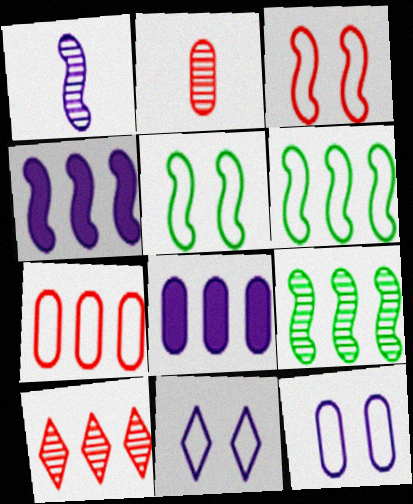[[1, 8, 11], 
[6, 8, 10]]